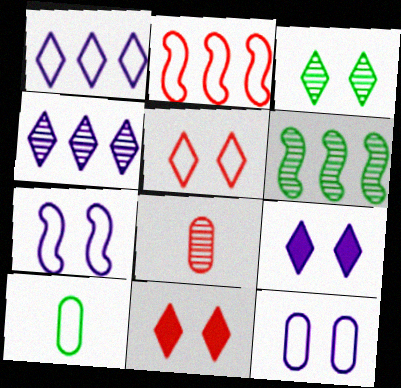[[2, 8, 11], 
[3, 5, 9]]